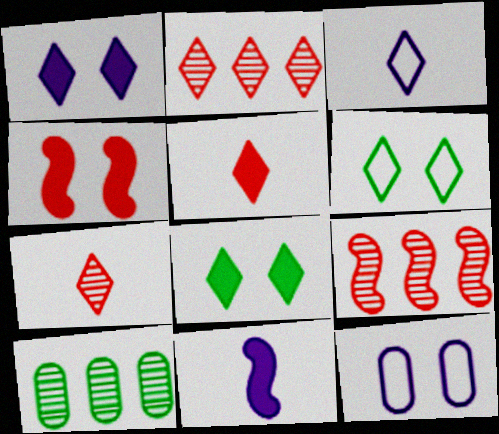[[2, 3, 8], 
[3, 4, 10]]